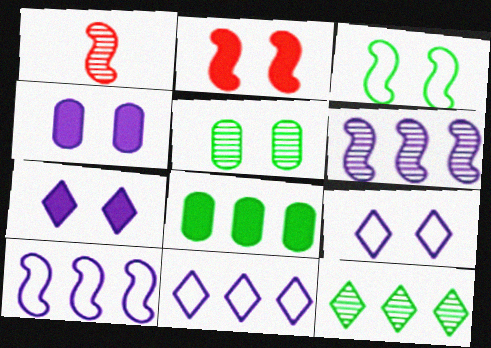[[1, 8, 9], 
[2, 5, 9]]